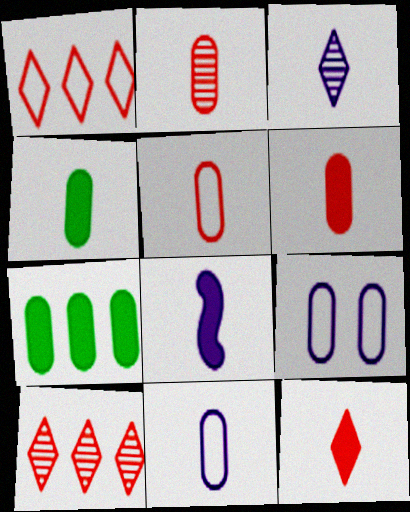[[2, 4, 11], 
[2, 5, 6], 
[2, 7, 9], 
[3, 8, 11], 
[4, 8, 12]]